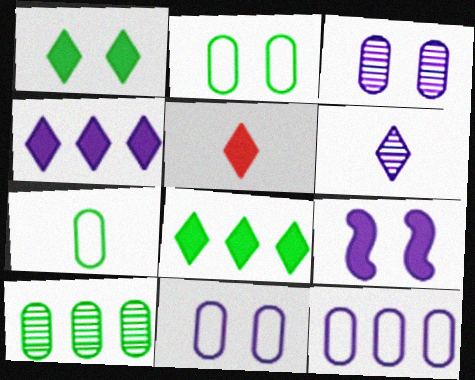[[1, 4, 5], 
[6, 9, 12]]